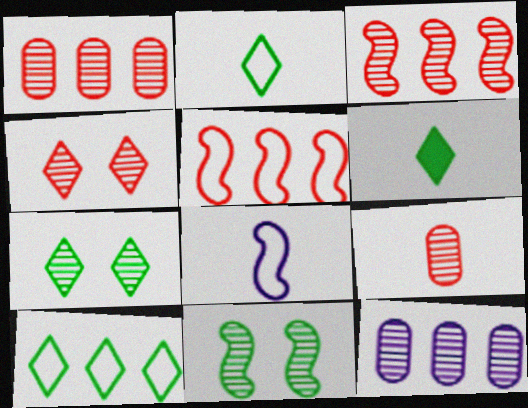[[3, 4, 9], 
[6, 7, 10], 
[6, 8, 9]]